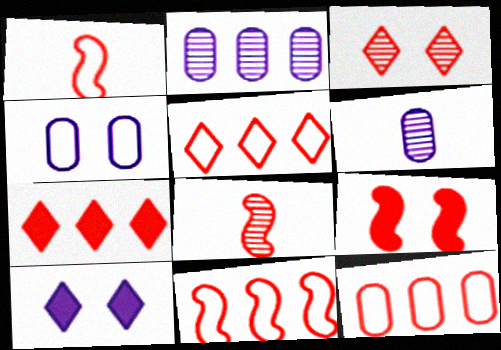[[5, 11, 12], 
[8, 9, 11]]